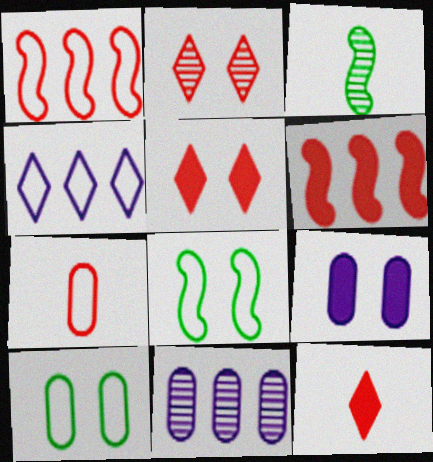[[2, 3, 11], 
[2, 6, 7], 
[2, 8, 9], 
[4, 7, 8], 
[8, 11, 12]]